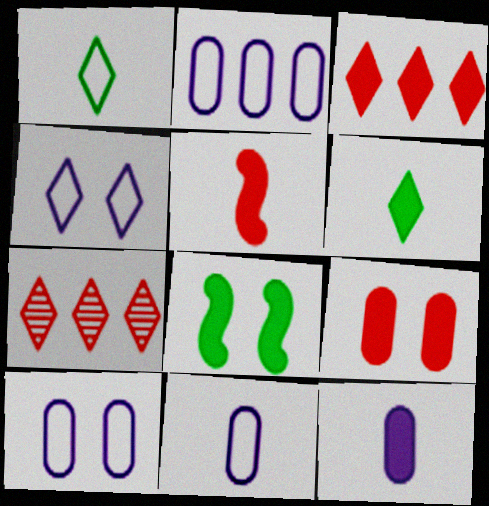[[2, 10, 11], 
[3, 5, 9], 
[3, 8, 12], 
[4, 6, 7], 
[5, 6, 12], 
[7, 8, 11]]